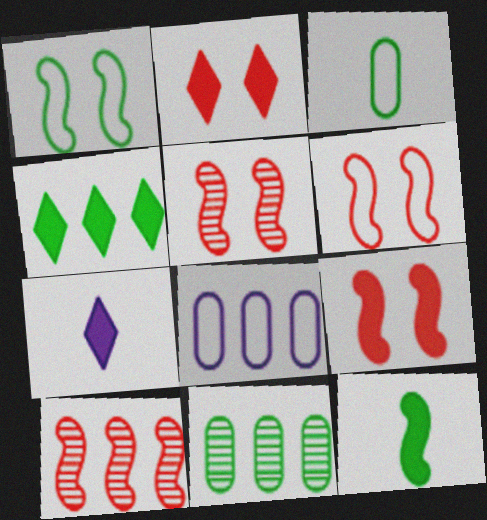[[2, 4, 7], 
[4, 8, 10], 
[5, 6, 9], 
[6, 7, 11]]